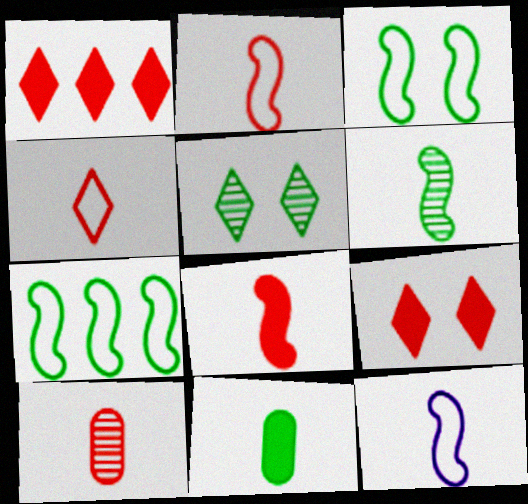[[4, 8, 10], 
[5, 7, 11], 
[6, 8, 12]]